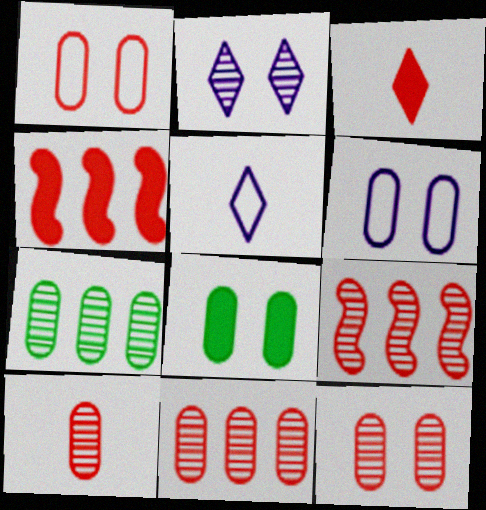[[1, 3, 9], 
[5, 8, 9], 
[6, 8, 12], 
[10, 11, 12]]